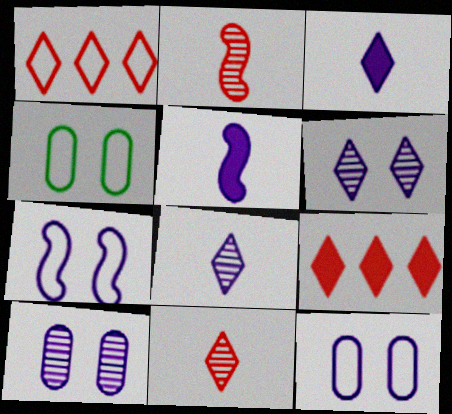[]